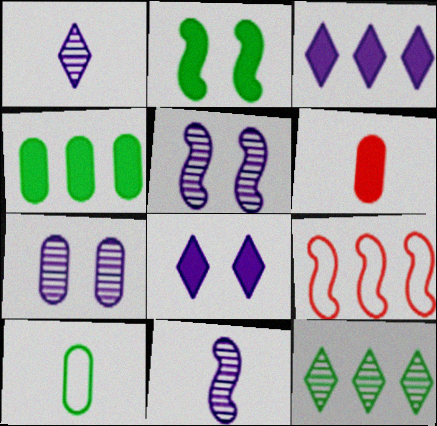[[2, 3, 6], 
[2, 9, 11], 
[2, 10, 12]]